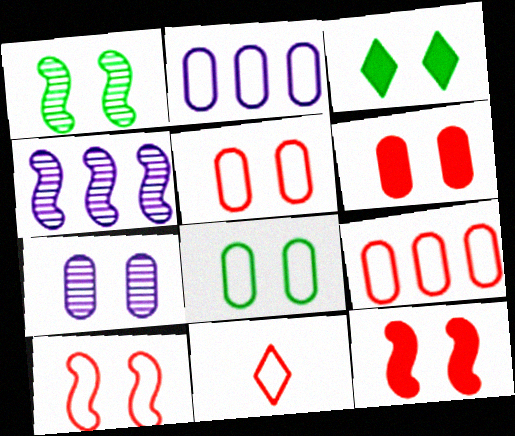[[1, 3, 8], 
[3, 7, 10], 
[6, 7, 8], 
[9, 10, 11]]